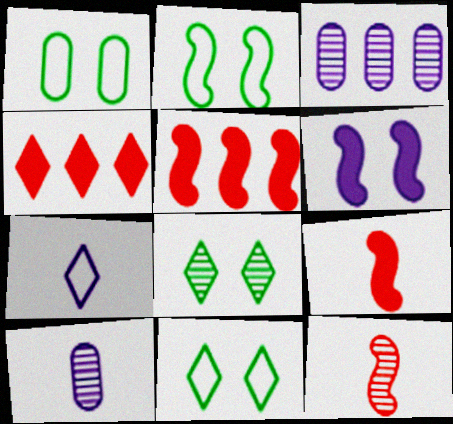[[1, 2, 11], 
[2, 4, 10], 
[3, 6, 7], 
[3, 8, 12], 
[3, 9, 11], 
[4, 7, 8], 
[5, 10, 11]]